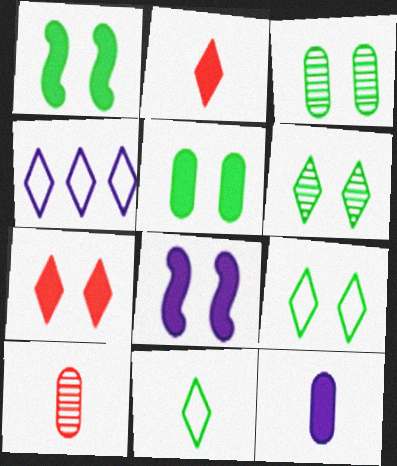[[1, 3, 9], 
[1, 4, 10], 
[2, 4, 6], 
[5, 7, 8]]